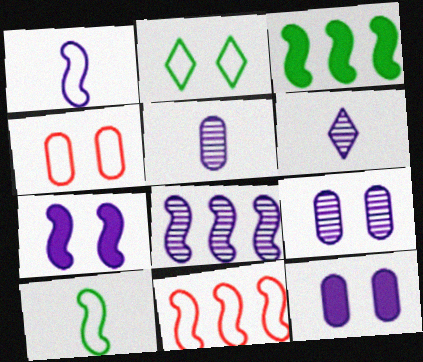[[1, 7, 8], 
[3, 4, 6], 
[3, 8, 11], 
[6, 8, 9]]